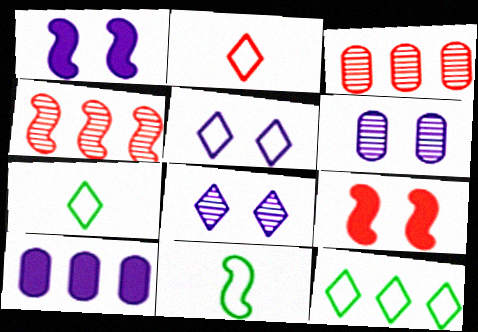[[1, 3, 7], 
[1, 4, 11], 
[1, 5, 6], 
[2, 3, 9], 
[2, 5, 12], 
[4, 10, 12]]